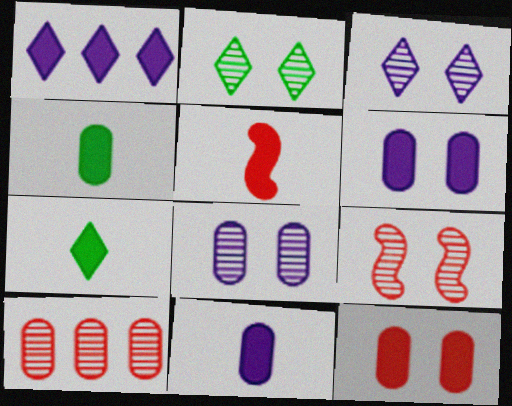[[2, 8, 9], 
[5, 7, 11]]